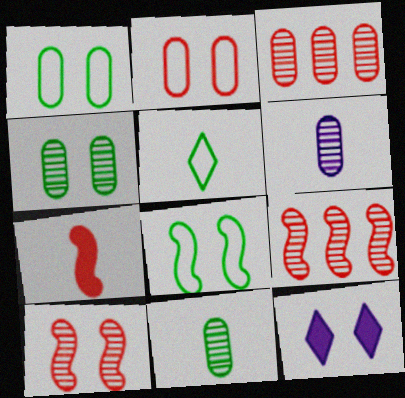[[1, 10, 12], 
[3, 4, 6], 
[5, 6, 7]]